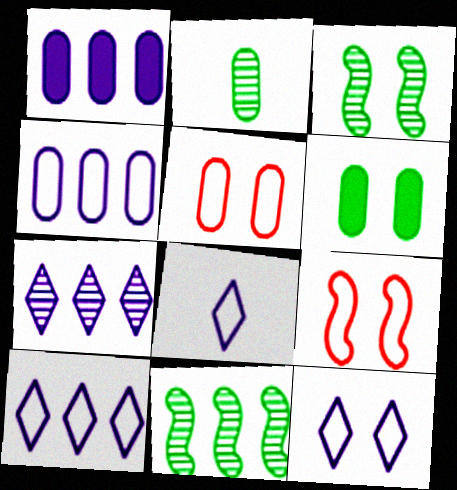[[1, 2, 5], 
[8, 10, 12]]